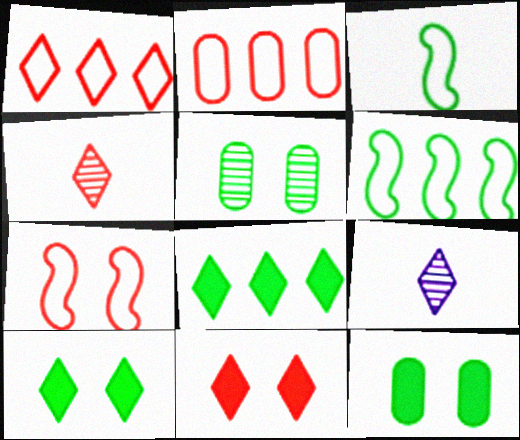[[1, 4, 11], 
[1, 9, 10], 
[3, 5, 8]]